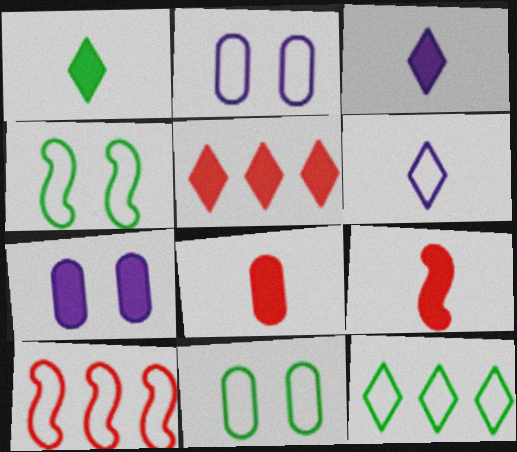[[6, 10, 11]]